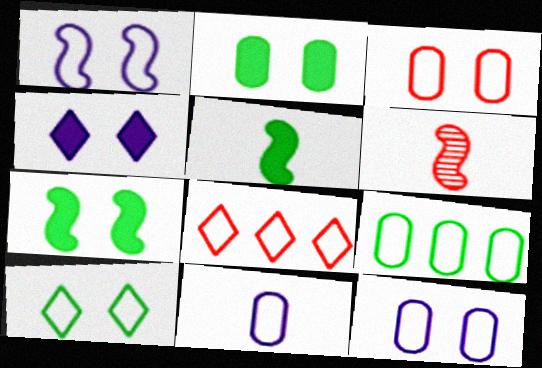[[1, 3, 10], 
[3, 9, 11], 
[4, 6, 9]]